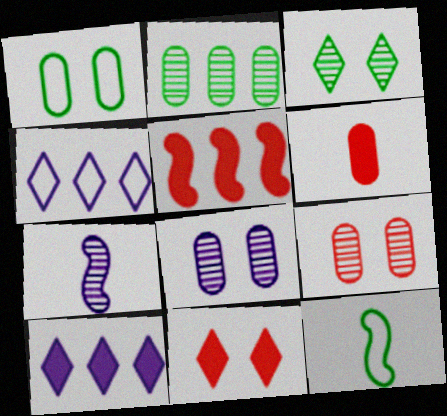[[2, 4, 5], 
[5, 6, 11], 
[9, 10, 12]]